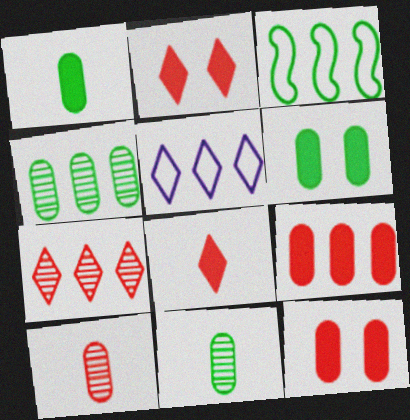[]